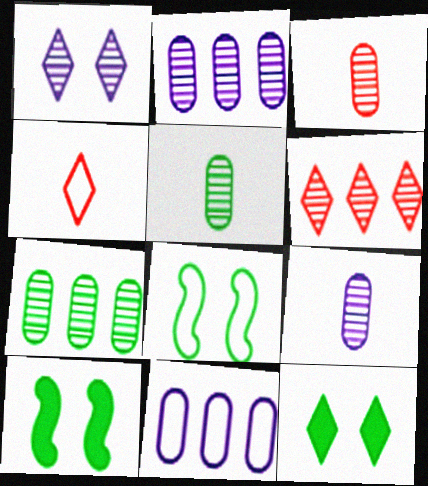[[2, 4, 10], 
[3, 5, 9], 
[4, 8, 11]]